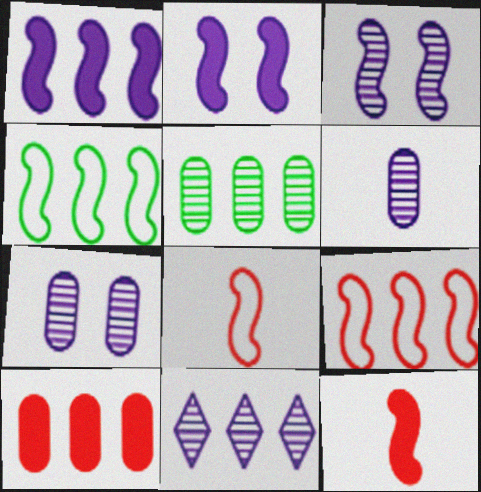[[3, 4, 12], 
[3, 6, 11], 
[4, 10, 11]]